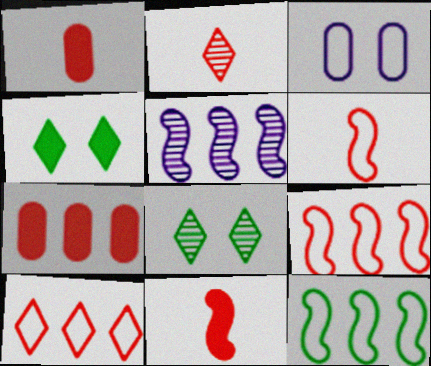[[1, 2, 6]]